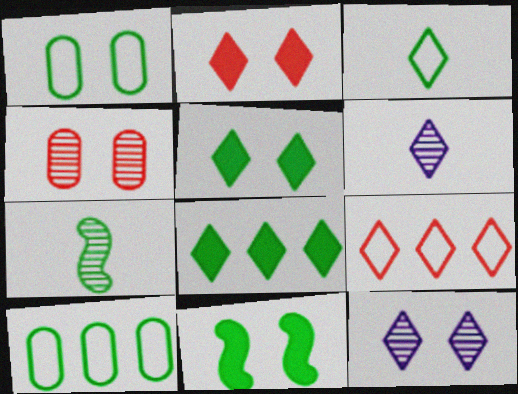[[1, 7, 8], 
[5, 6, 9], 
[5, 7, 10]]